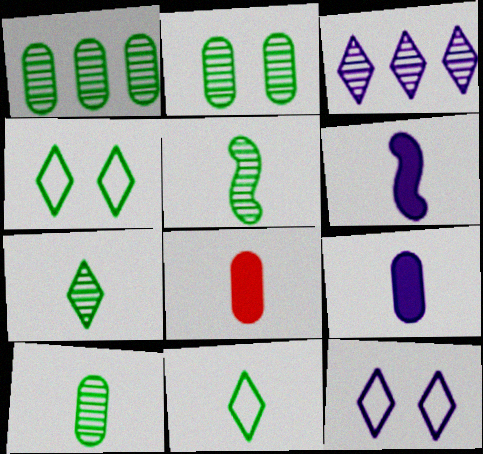[[1, 2, 10], 
[5, 7, 10]]